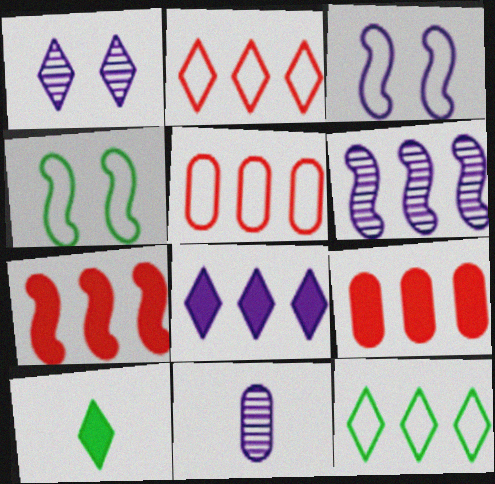[[1, 2, 10], 
[1, 6, 11], 
[3, 8, 11], 
[6, 9, 12]]